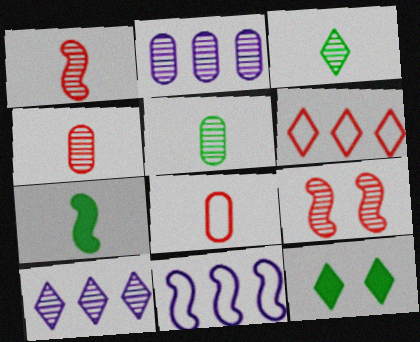[[2, 3, 9], 
[4, 11, 12], 
[5, 9, 10], 
[7, 9, 11]]